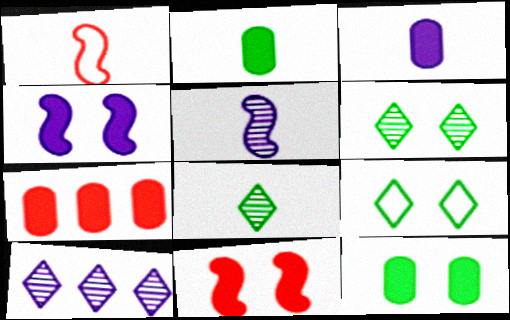[[1, 3, 8], 
[1, 10, 12], 
[3, 7, 12], 
[5, 7, 9]]